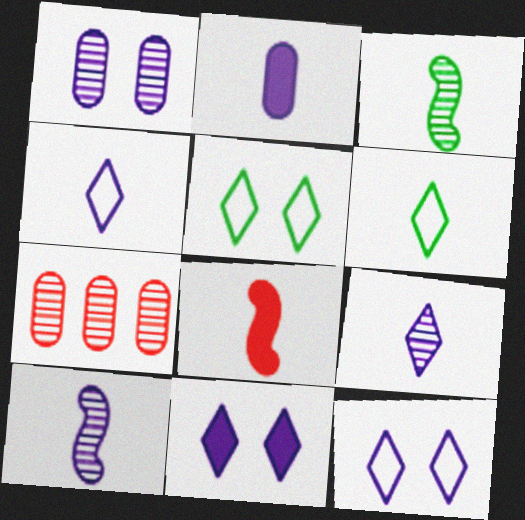[[2, 4, 10]]